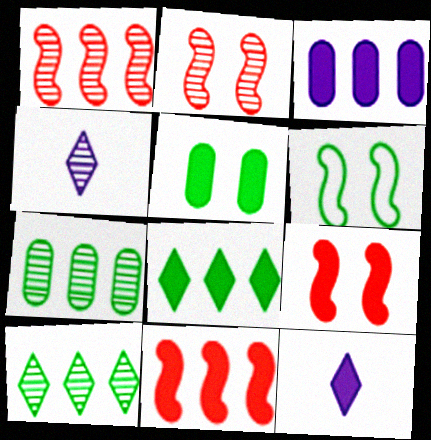[[2, 4, 7], 
[3, 8, 11], 
[5, 11, 12]]